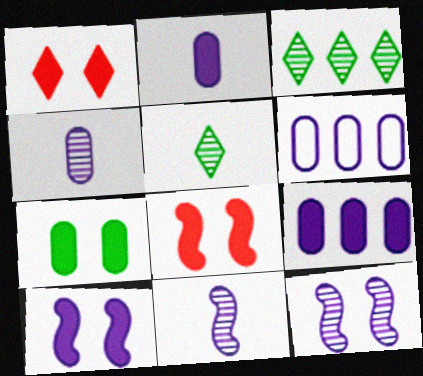[[1, 7, 10], 
[5, 6, 8]]